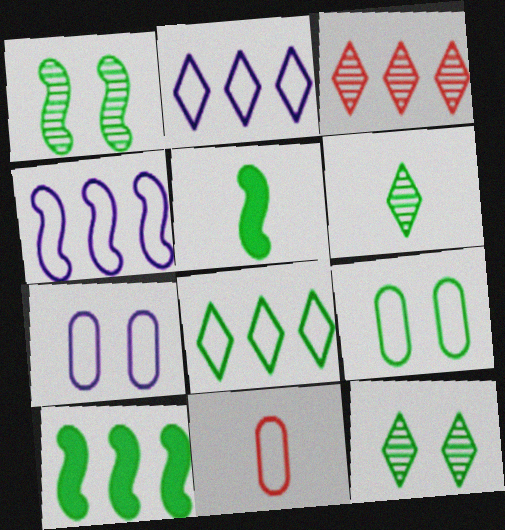[[3, 5, 7], 
[6, 9, 10]]